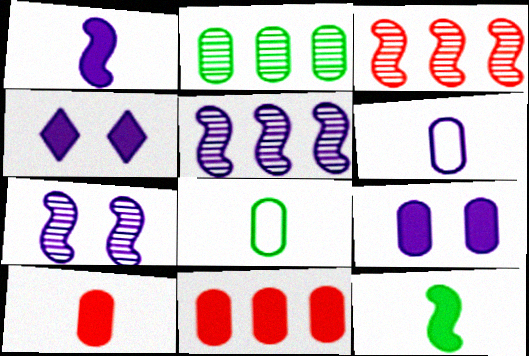[[3, 4, 8], 
[4, 5, 6], 
[4, 11, 12]]